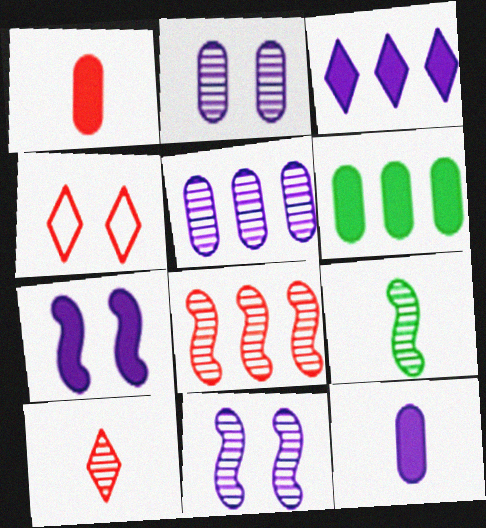[[1, 4, 8], 
[3, 7, 12], 
[8, 9, 11]]